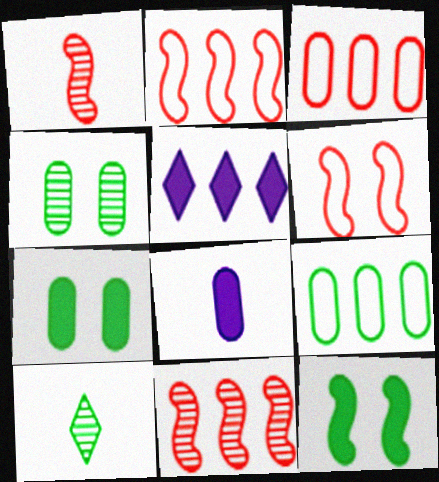[[3, 4, 8], 
[5, 9, 11], 
[9, 10, 12]]